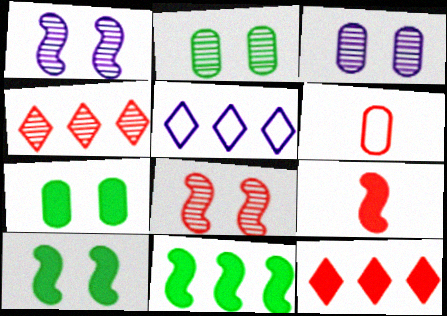[[2, 5, 9], 
[6, 8, 12]]